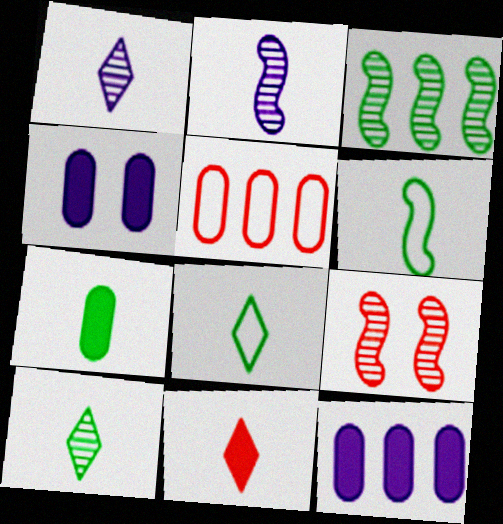[[1, 8, 11], 
[2, 3, 9], 
[5, 9, 11], 
[6, 7, 10], 
[8, 9, 12]]